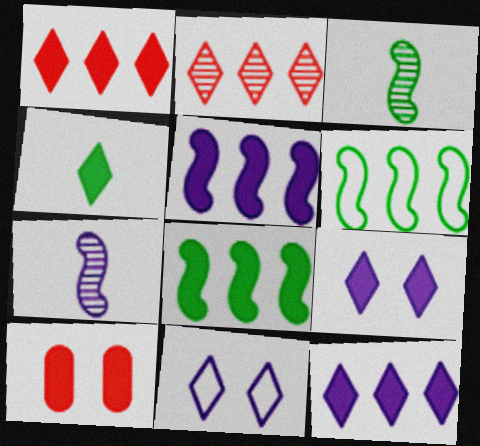[[1, 4, 9], 
[2, 4, 11], 
[4, 5, 10]]